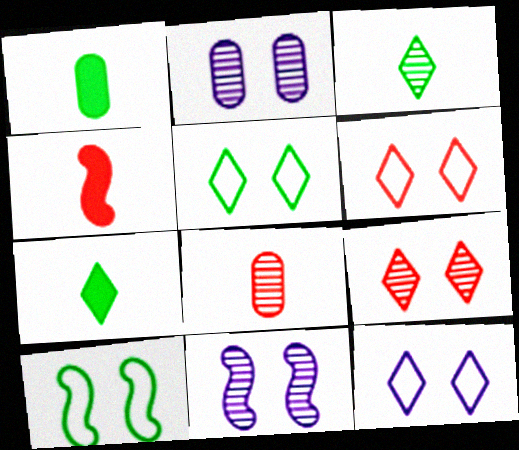[[5, 6, 12]]